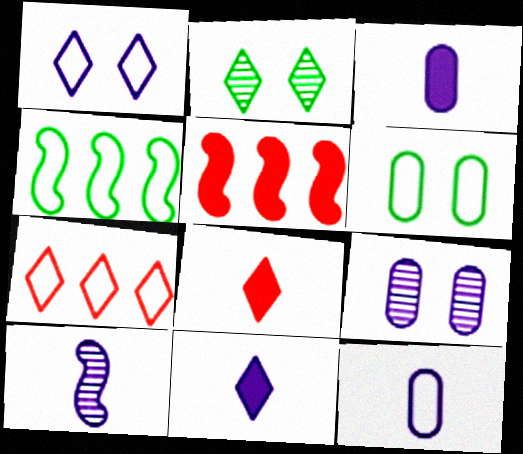[[2, 5, 12], 
[2, 7, 11], 
[4, 8, 9], 
[10, 11, 12]]